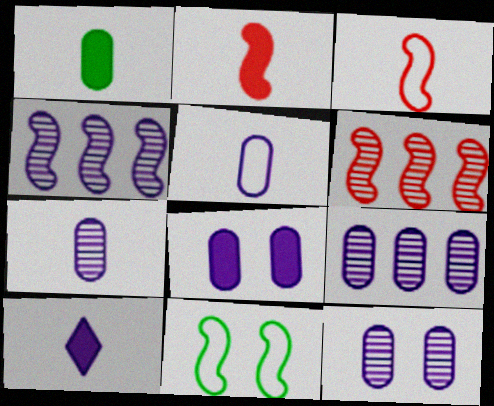[[1, 2, 10], 
[2, 4, 11], 
[5, 8, 9], 
[7, 9, 12]]